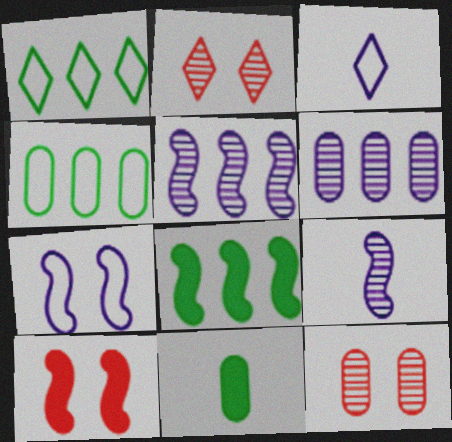[[3, 8, 12]]